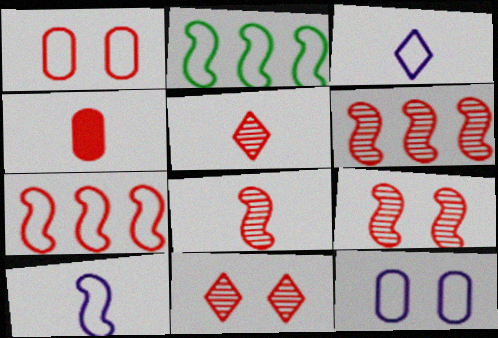[[1, 2, 3], 
[4, 7, 11], 
[6, 8, 9]]